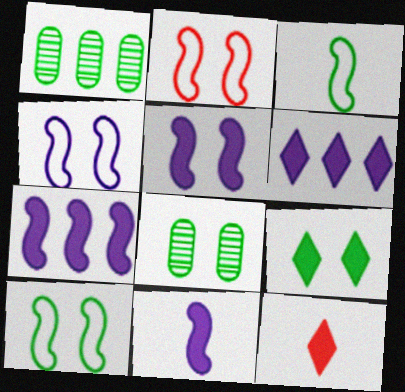[[1, 3, 9], 
[1, 4, 12], 
[2, 4, 10], 
[5, 7, 11], 
[6, 9, 12], 
[8, 9, 10]]